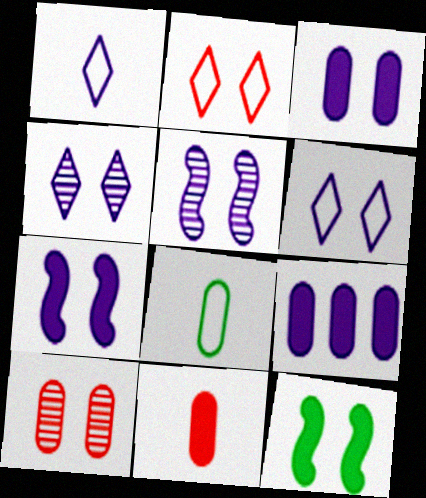[[1, 5, 9], 
[3, 5, 6], 
[6, 10, 12], 
[8, 9, 10]]